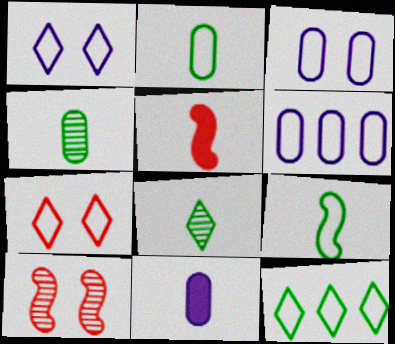[[6, 7, 9], 
[10, 11, 12]]